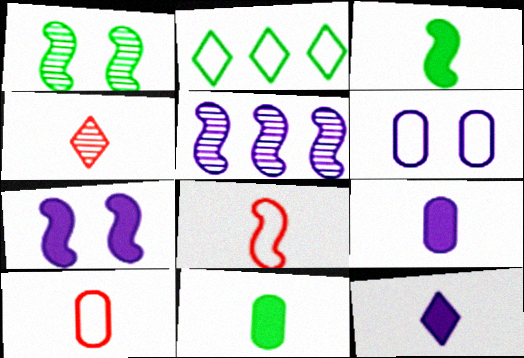[[1, 2, 11], 
[2, 6, 8], 
[5, 6, 12]]